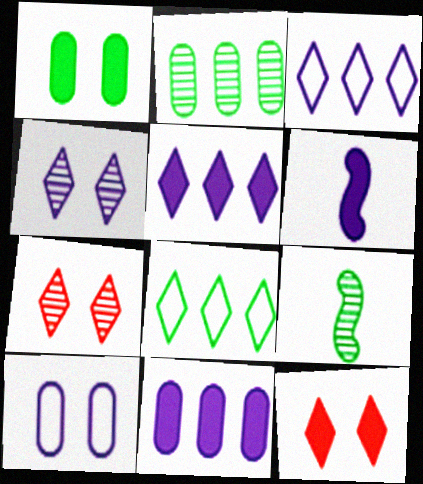[[1, 8, 9]]